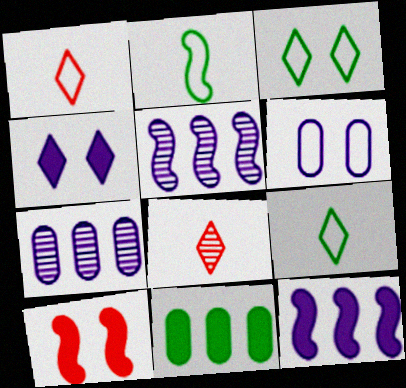[[2, 5, 10], 
[7, 9, 10]]